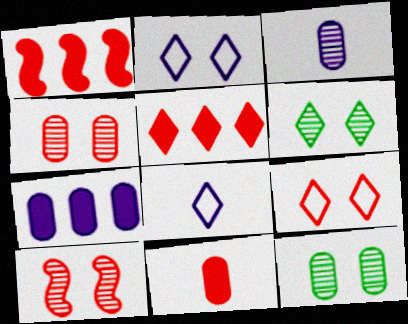[[1, 8, 12], 
[5, 6, 8]]